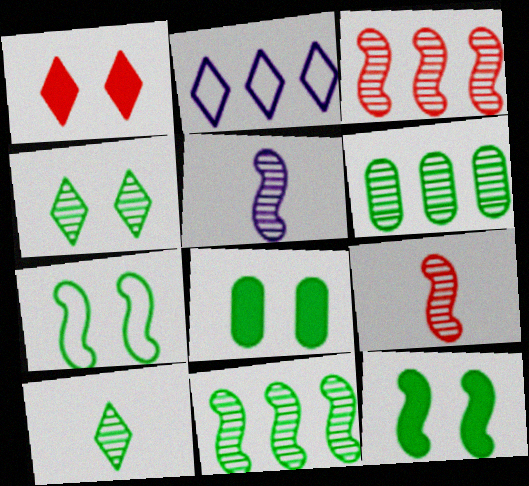[[1, 2, 10], 
[2, 8, 9], 
[4, 7, 8]]